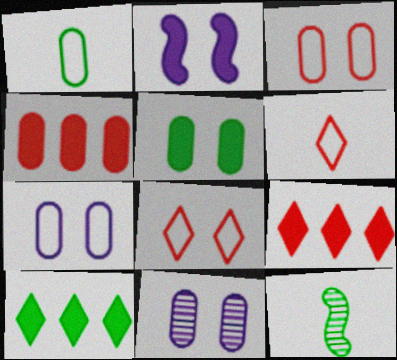[[1, 4, 11], 
[3, 5, 11], 
[7, 9, 12]]